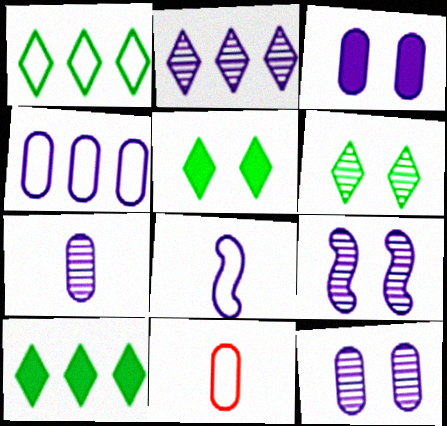[[2, 3, 8], 
[2, 7, 9], 
[3, 4, 7], 
[9, 10, 11]]